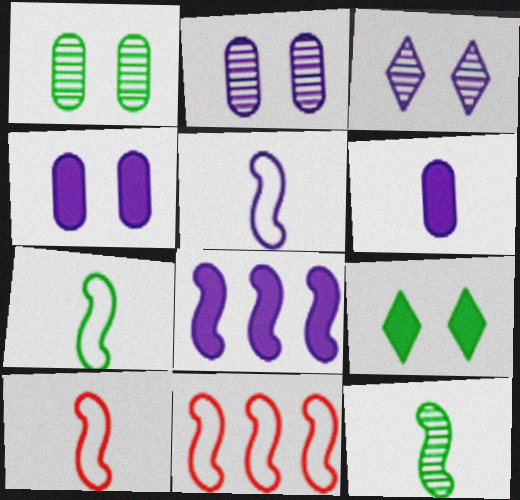[[5, 7, 10]]